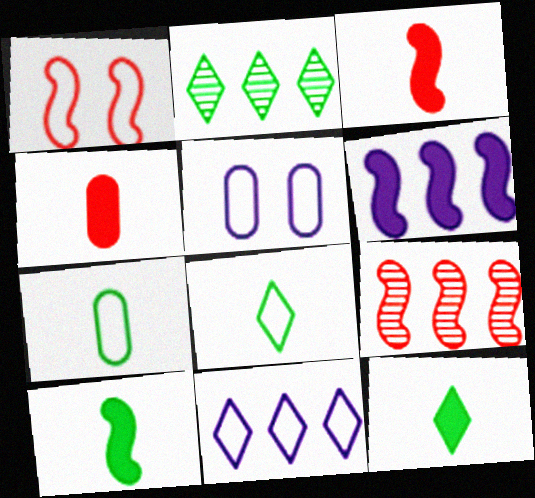[[1, 3, 9], 
[1, 7, 11], 
[2, 3, 5], 
[5, 9, 12]]